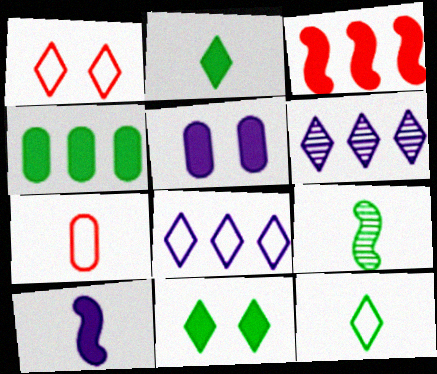[[1, 2, 6], 
[1, 8, 12], 
[2, 3, 5]]